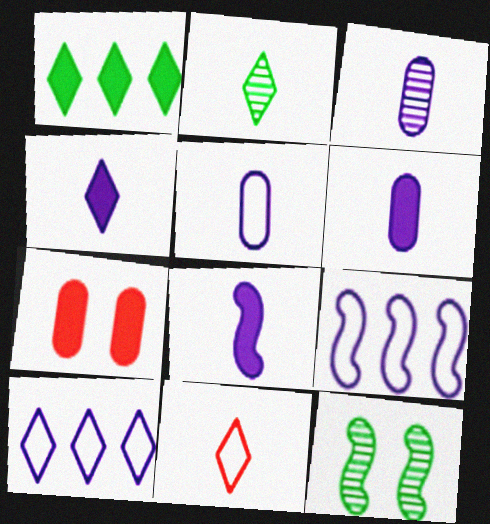[[1, 7, 8], 
[2, 4, 11], 
[2, 7, 9], 
[3, 5, 6], 
[4, 6, 8]]